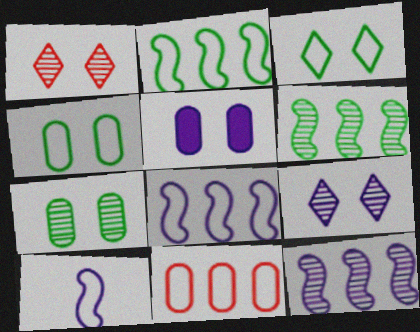[[3, 10, 11]]